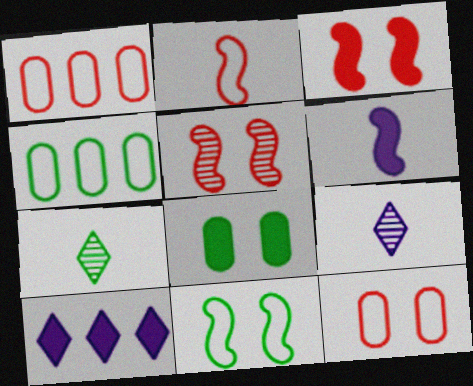[[3, 4, 9]]